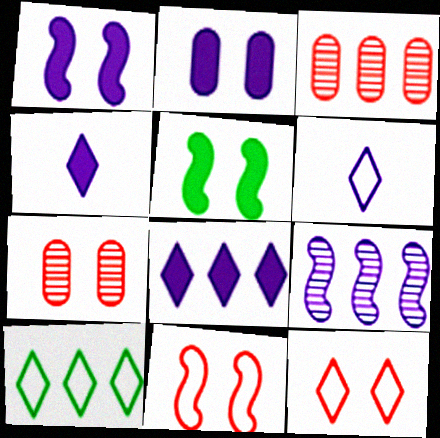[[2, 6, 9], 
[3, 5, 6], 
[6, 10, 12]]